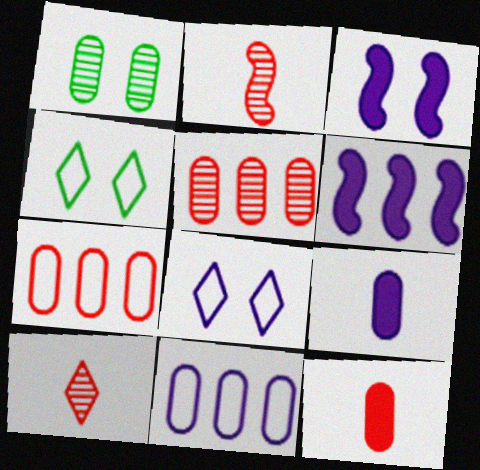[[1, 7, 9], 
[1, 11, 12]]